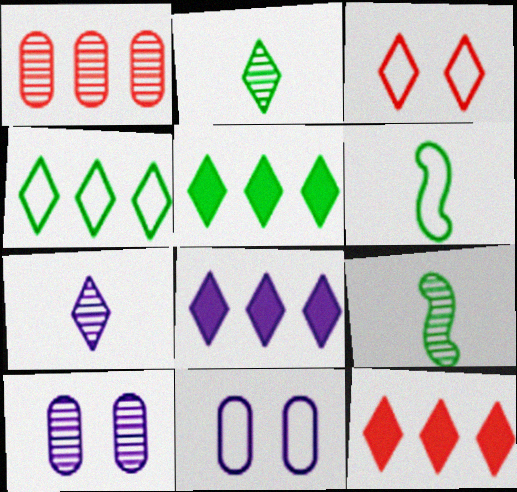[[2, 3, 8], 
[3, 5, 7], 
[5, 8, 12], 
[6, 10, 12], 
[9, 11, 12]]